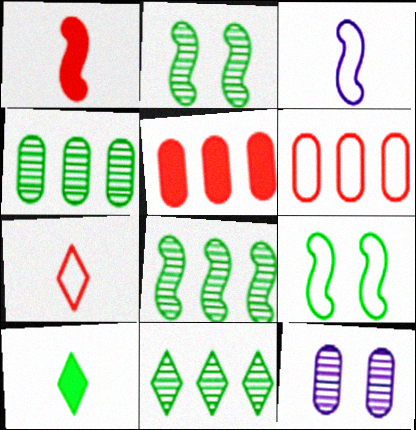[[4, 8, 11], 
[4, 9, 10]]